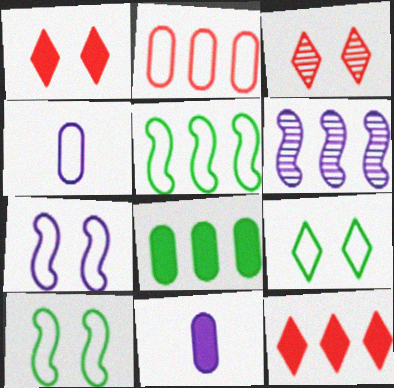[[3, 5, 11]]